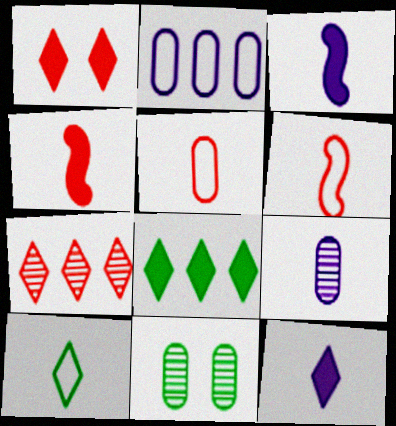[[1, 8, 12], 
[4, 9, 10]]